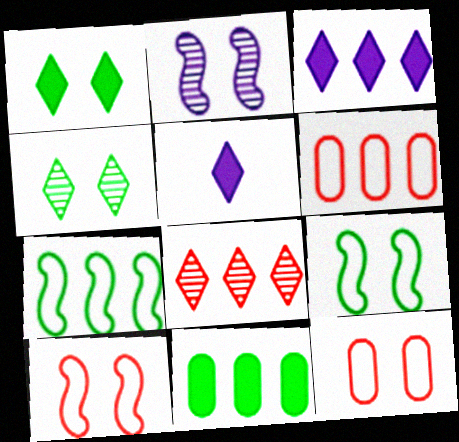[[1, 2, 12]]